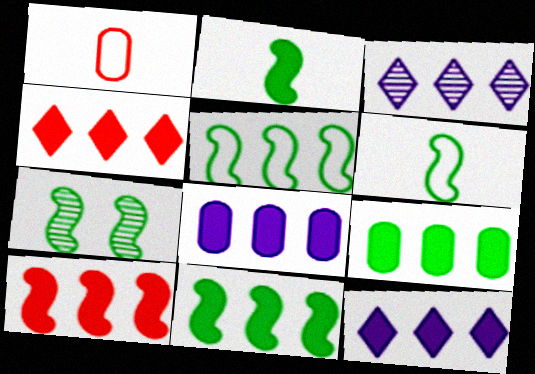[[1, 7, 12], 
[2, 5, 7], 
[4, 8, 11], 
[6, 7, 11], 
[9, 10, 12]]